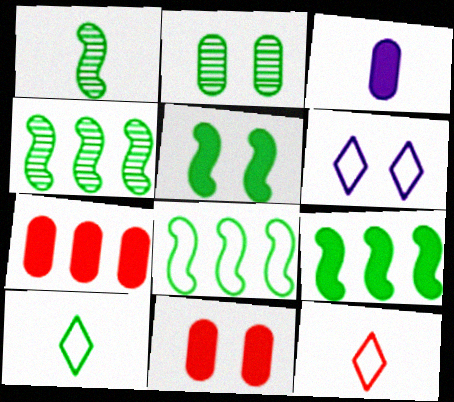[[1, 3, 12], 
[1, 5, 8], 
[1, 6, 7], 
[2, 9, 10], 
[4, 8, 9]]